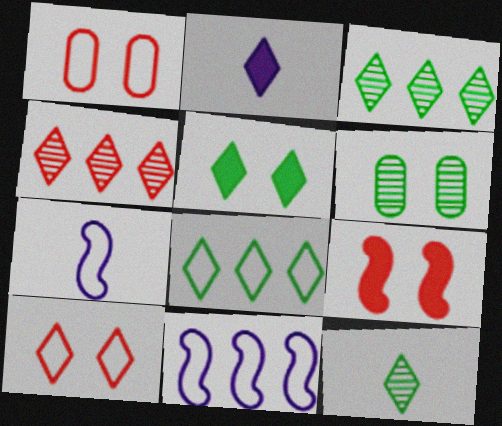[[1, 7, 8], 
[2, 3, 10], 
[5, 8, 12]]